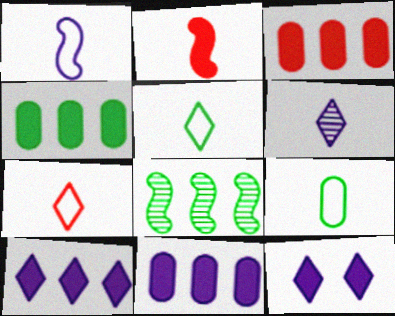[[1, 7, 9], 
[2, 4, 12], 
[2, 6, 9], 
[3, 4, 11]]